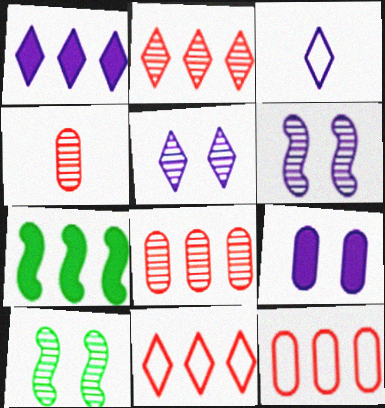[[1, 3, 5]]